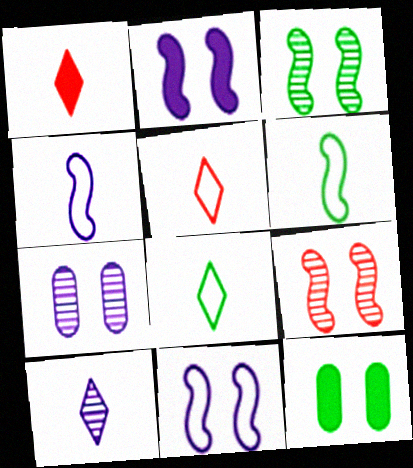[[1, 8, 10]]